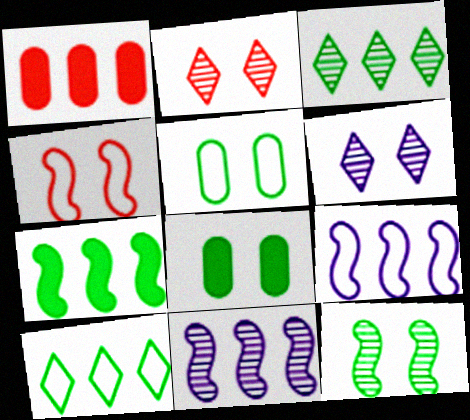[[1, 3, 9], 
[1, 10, 11], 
[4, 6, 8]]